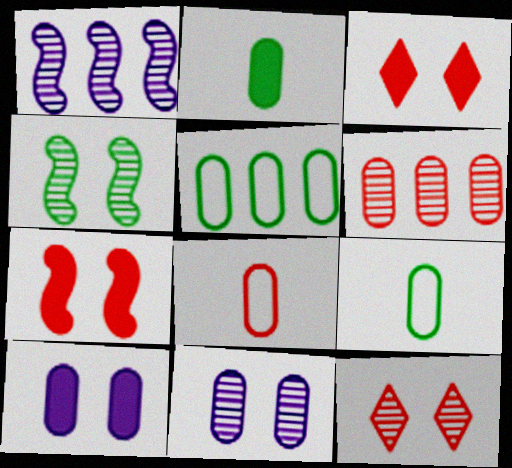[[1, 3, 9], 
[4, 11, 12], 
[6, 9, 10]]